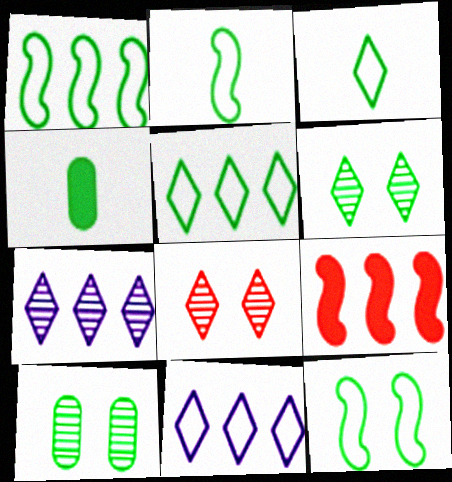[[1, 2, 12], 
[1, 4, 6]]